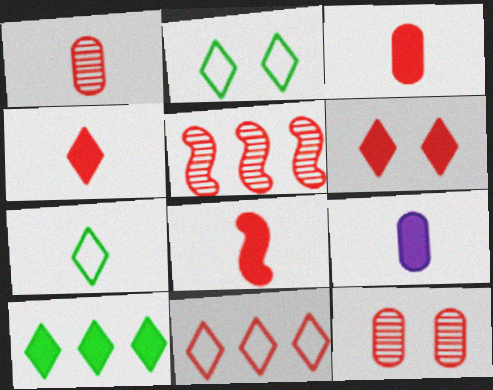[[2, 5, 9], 
[3, 4, 8], 
[8, 11, 12]]